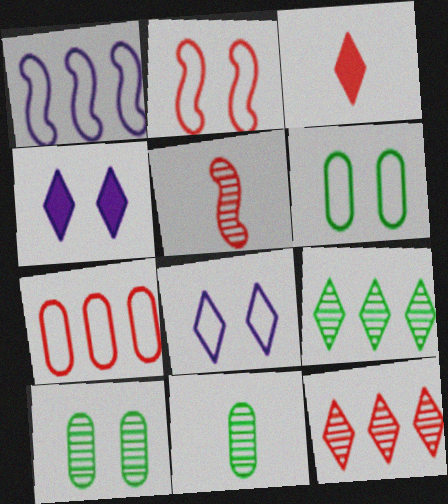[[1, 3, 10], 
[2, 4, 10], 
[2, 6, 8], 
[3, 8, 9]]